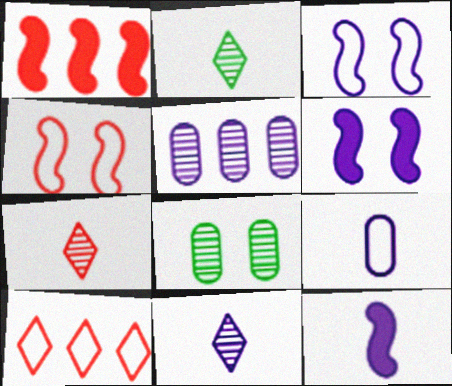[[2, 7, 11], 
[8, 10, 12], 
[9, 11, 12]]